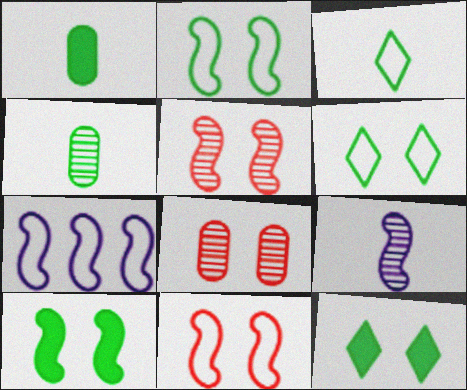[]